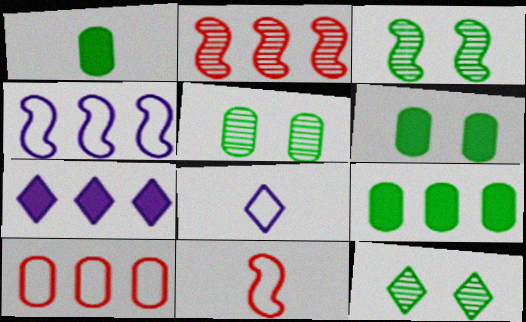[[1, 6, 9], 
[2, 6, 8], 
[3, 5, 12], 
[5, 7, 11]]